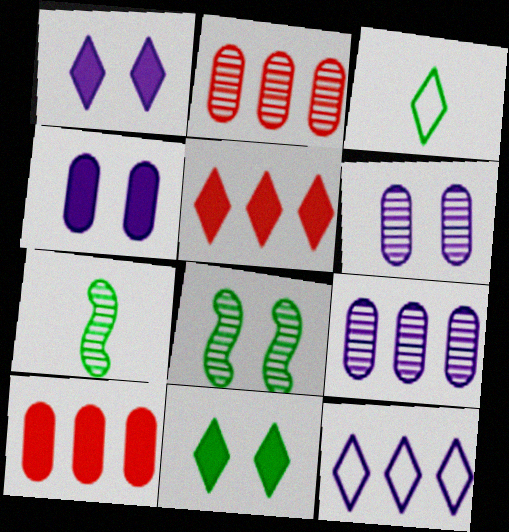[]